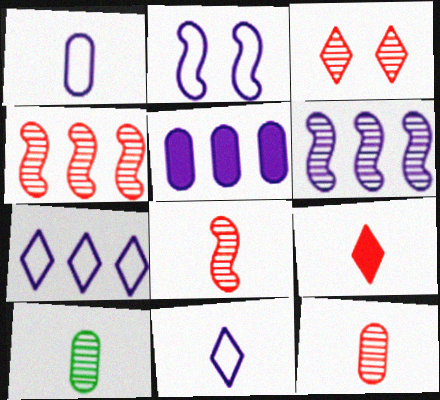[[1, 2, 7], 
[3, 4, 12], 
[3, 6, 10], 
[5, 6, 7]]